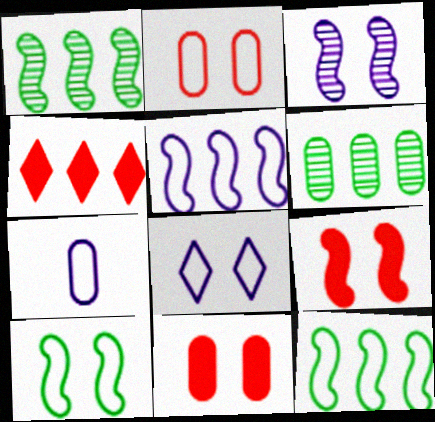[[2, 8, 10], 
[3, 9, 10], 
[4, 5, 6], 
[5, 7, 8], 
[6, 7, 11]]